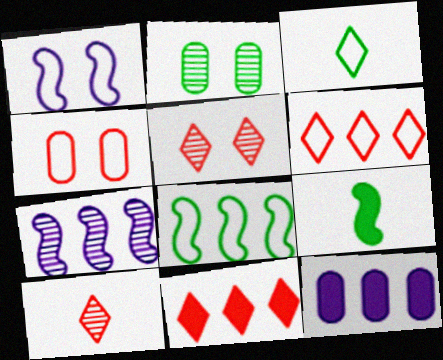[[2, 7, 10]]